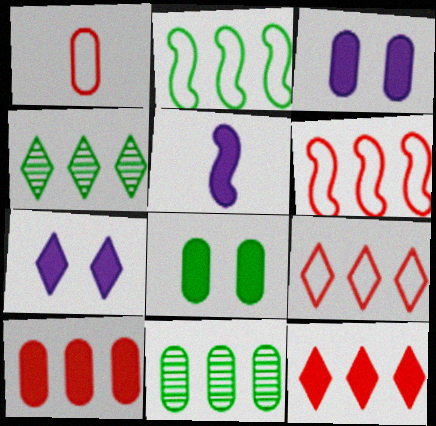[[1, 3, 11], 
[5, 8, 12]]